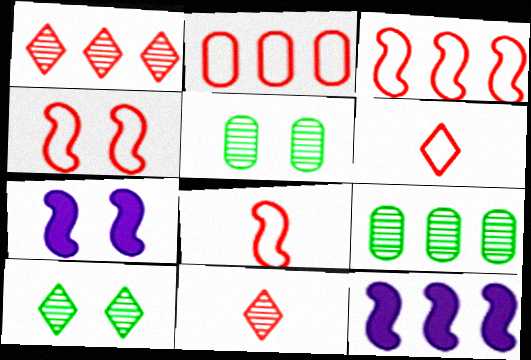[[2, 4, 6], 
[3, 4, 8], 
[5, 6, 12], 
[6, 7, 9]]